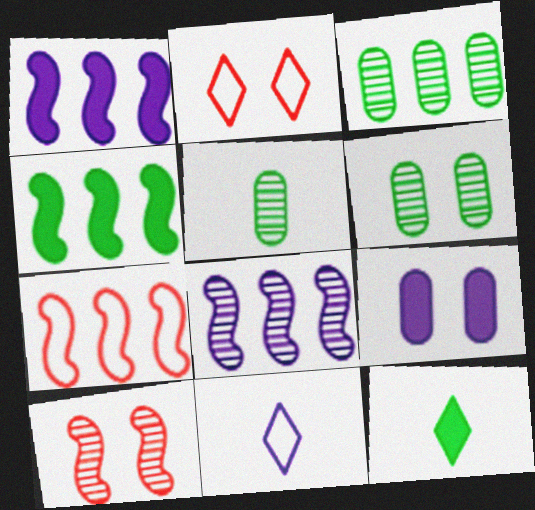[[1, 2, 5], 
[3, 5, 6], 
[4, 7, 8], 
[8, 9, 11]]